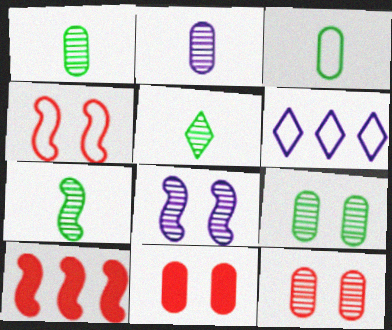[[1, 5, 7], 
[3, 4, 6], 
[6, 7, 11]]